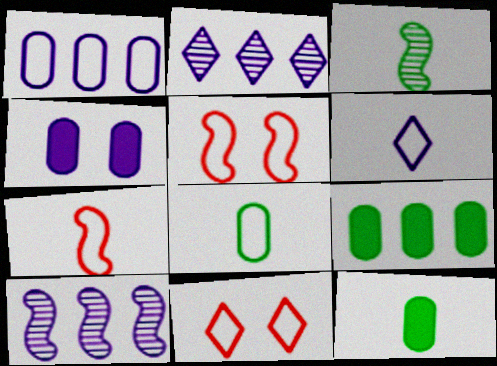[[2, 5, 12], 
[4, 6, 10], 
[6, 7, 8], 
[10, 11, 12]]